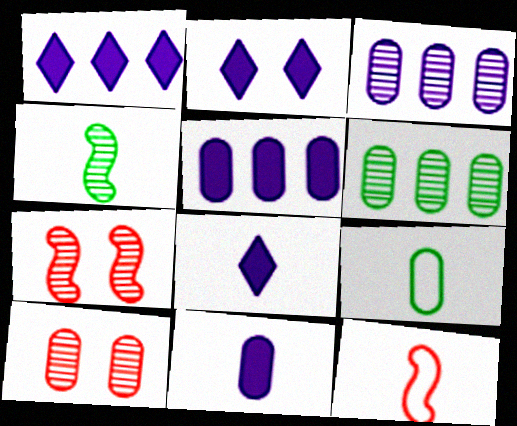[[1, 2, 8], 
[1, 7, 9], 
[2, 6, 12], 
[5, 9, 10]]